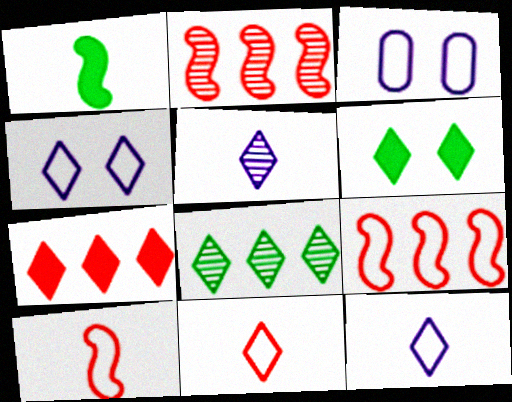[]